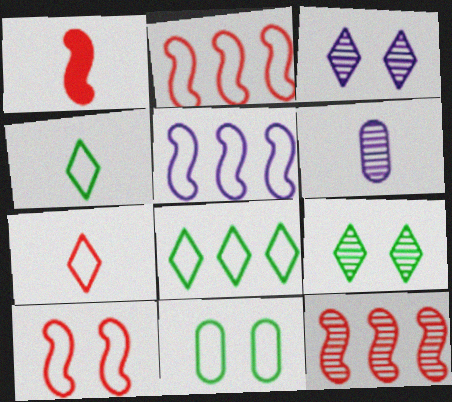[[1, 4, 6], 
[1, 10, 12], 
[5, 7, 11], 
[6, 9, 12]]